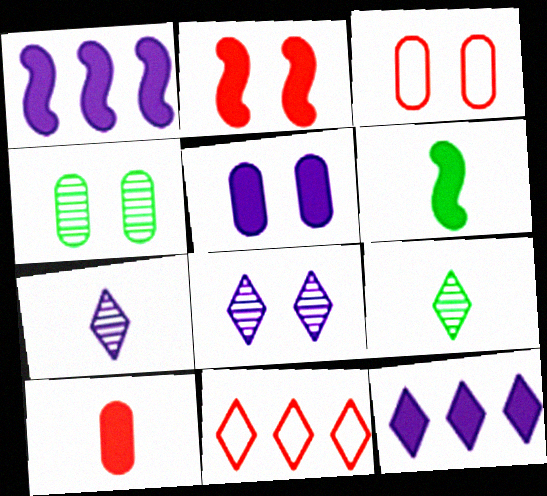[[1, 2, 6], 
[1, 3, 9], 
[3, 4, 5]]